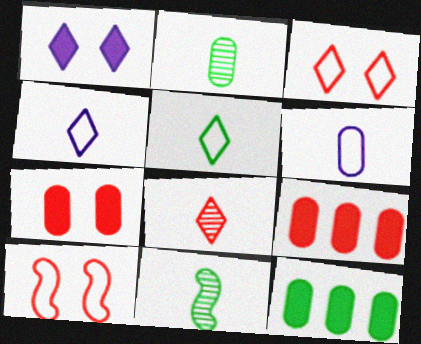[[8, 9, 10]]